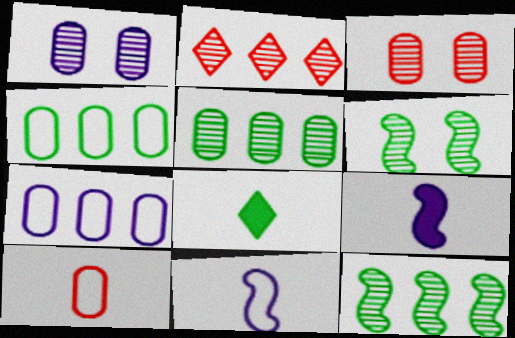[[4, 6, 8]]